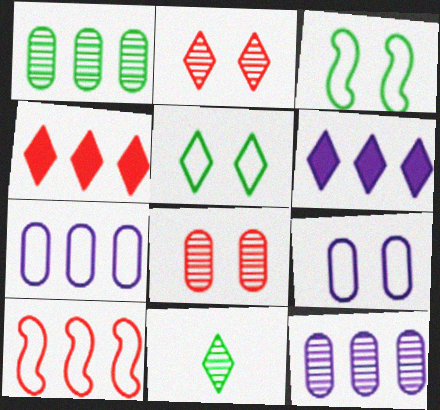[[1, 6, 10]]